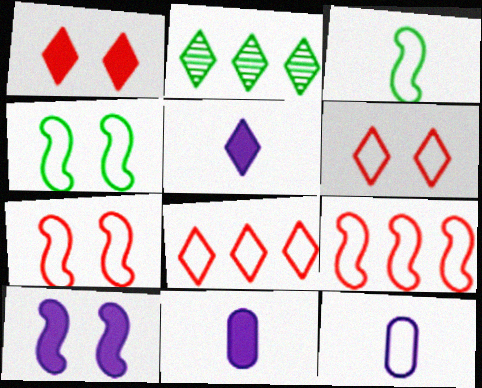[[2, 5, 6], 
[2, 7, 11], 
[4, 8, 12]]